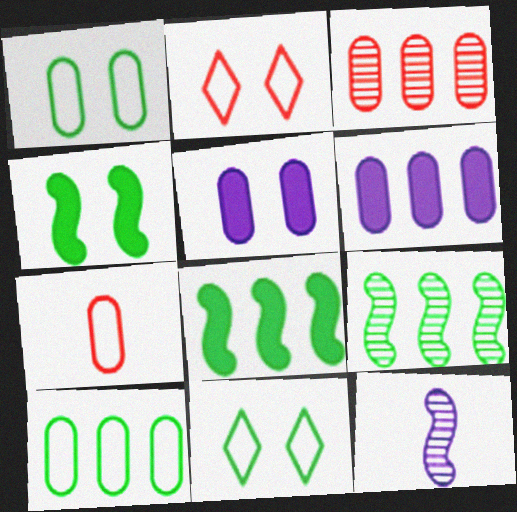[[3, 6, 10]]